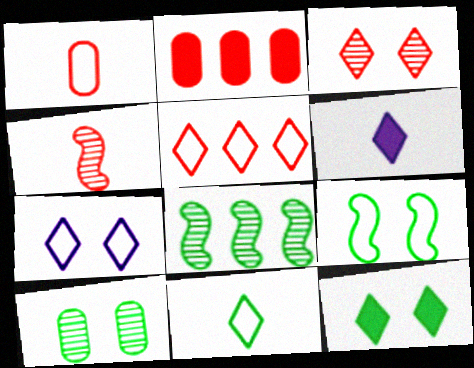[[3, 7, 12], 
[5, 7, 11], 
[9, 10, 12]]